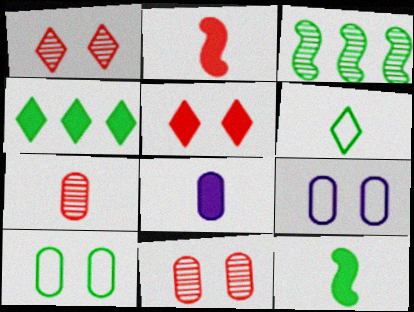[]